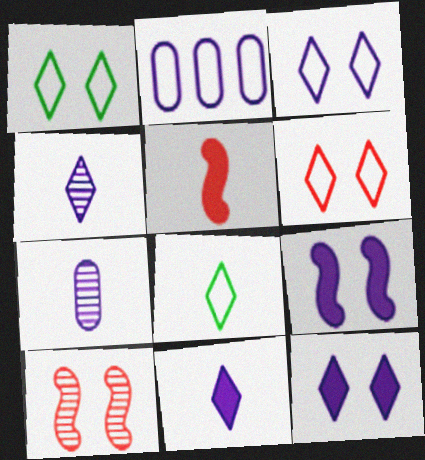[[1, 3, 6], 
[2, 4, 9], 
[5, 7, 8]]